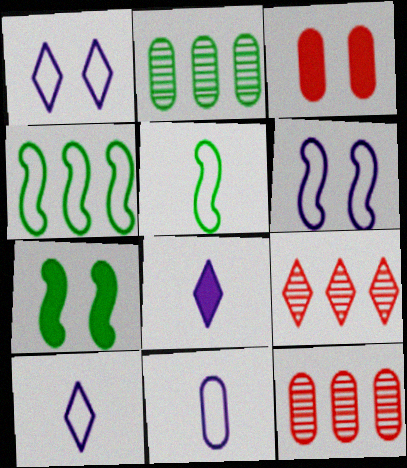[[2, 3, 11], 
[7, 9, 11], 
[7, 10, 12]]